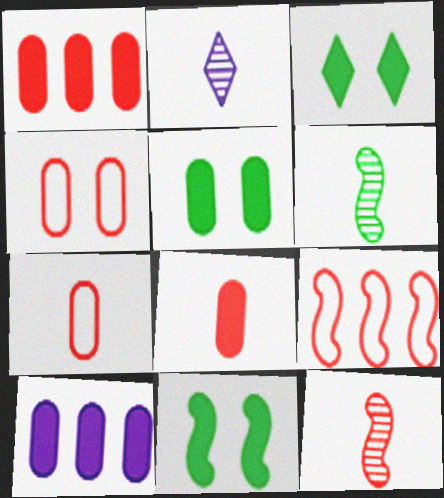[[2, 5, 9], 
[3, 5, 11], 
[5, 8, 10]]